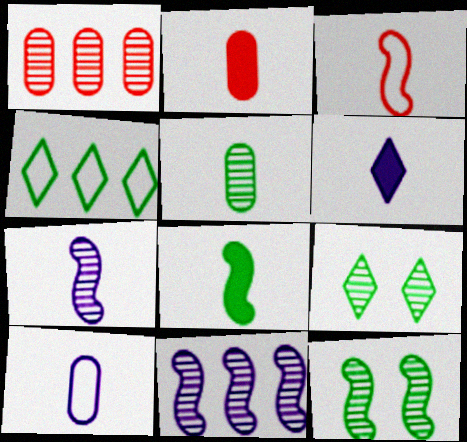[[1, 7, 9], 
[2, 5, 10], 
[2, 6, 8], 
[3, 5, 6], 
[3, 7, 8], 
[6, 7, 10]]